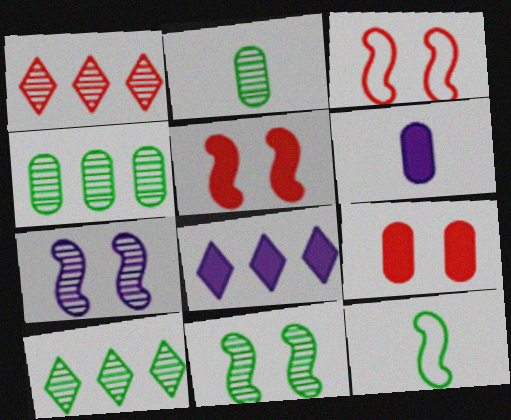[[1, 2, 7], 
[2, 3, 8], 
[2, 10, 11], 
[3, 6, 10]]